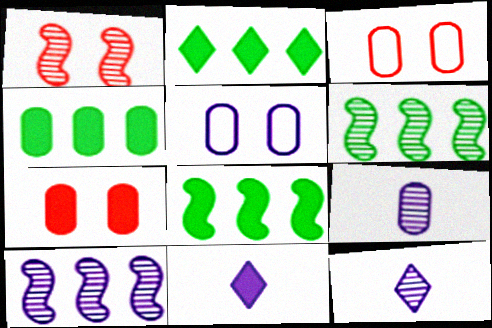[[2, 4, 8], 
[3, 4, 9], 
[3, 6, 11], 
[3, 8, 12], 
[5, 10, 11], 
[7, 8, 11]]